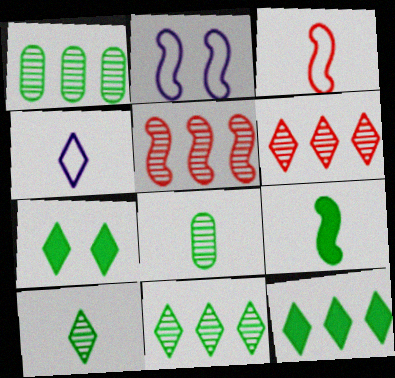[[2, 5, 9], 
[4, 6, 7]]